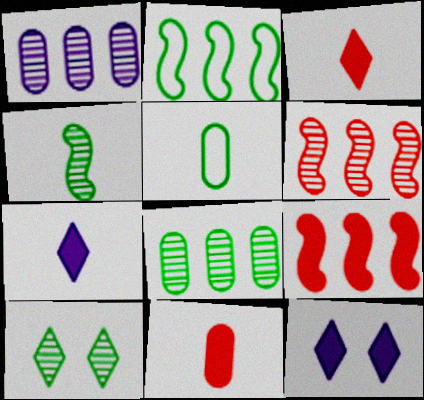[[4, 8, 10], 
[5, 6, 12]]